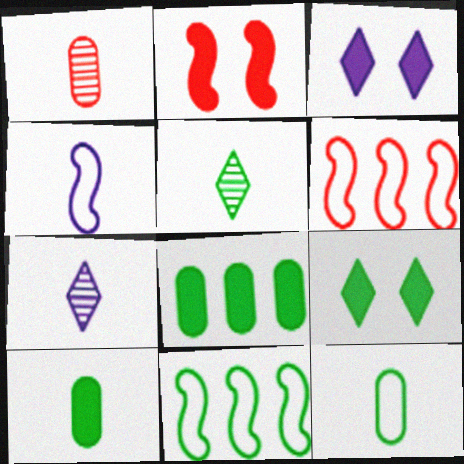[[1, 3, 11]]